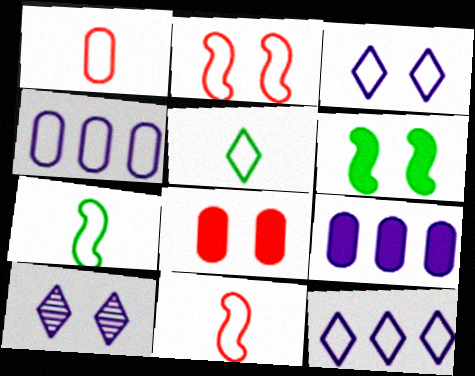[[2, 4, 5]]